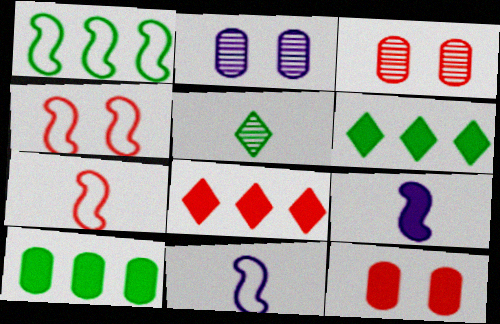[[1, 4, 11], 
[2, 6, 7], 
[3, 6, 11], 
[3, 7, 8], 
[6, 9, 12]]